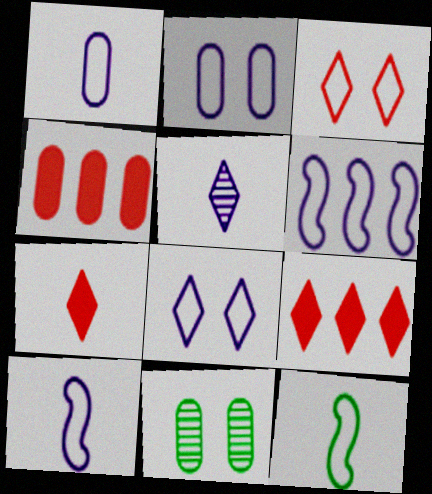[[1, 4, 11], 
[1, 6, 8], 
[6, 7, 11], 
[9, 10, 11]]